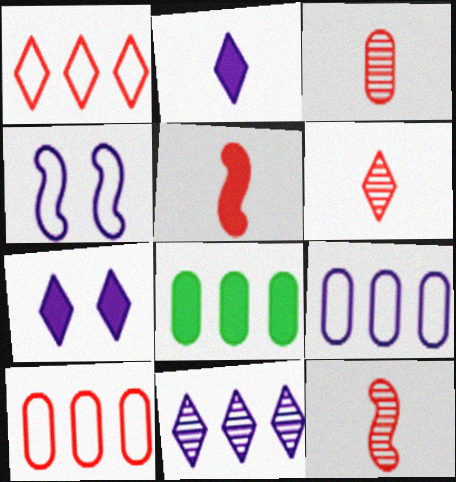[[3, 6, 12], 
[4, 6, 8], 
[5, 7, 8]]